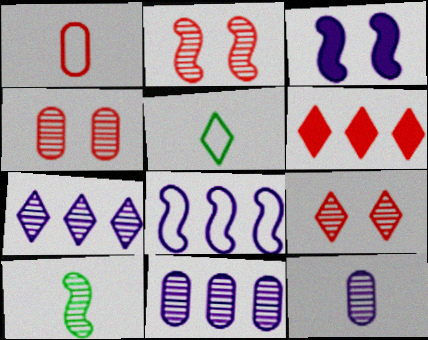[[1, 2, 6], 
[2, 4, 9], 
[4, 7, 10], 
[9, 10, 11]]